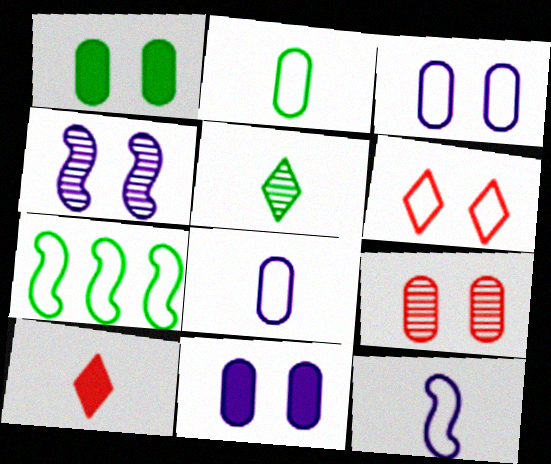[[1, 3, 9], 
[1, 4, 6], 
[1, 5, 7], 
[6, 7, 8]]